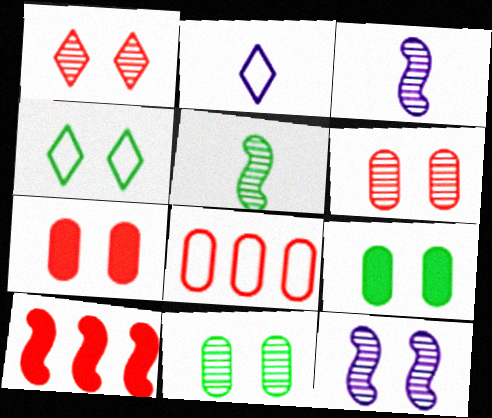[[1, 11, 12], 
[2, 10, 11], 
[4, 7, 12]]